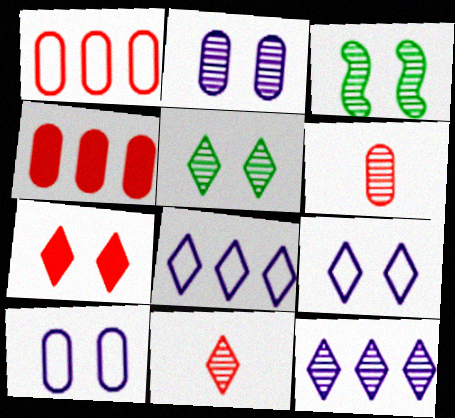[[3, 6, 12], 
[3, 7, 10], 
[5, 7, 9], 
[5, 11, 12]]